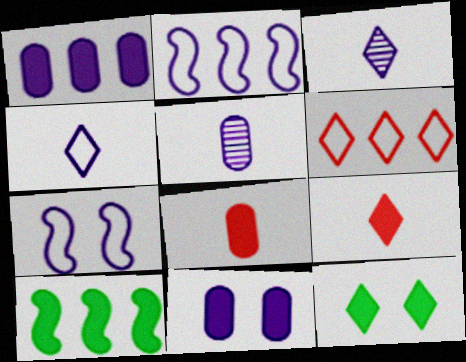[[1, 3, 7], 
[2, 3, 11], 
[3, 6, 12], 
[9, 10, 11]]